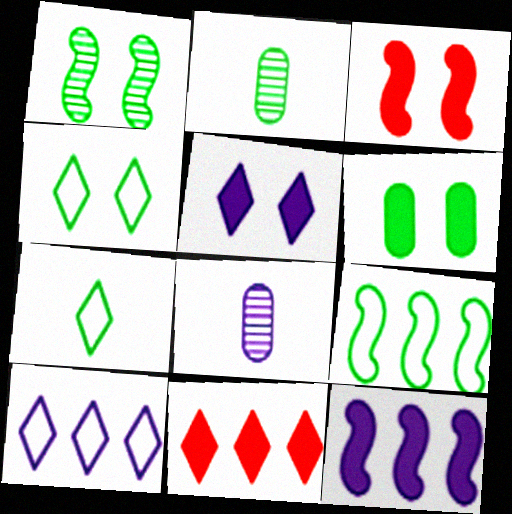[[1, 4, 6], 
[2, 3, 10], 
[3, 5, 6]]